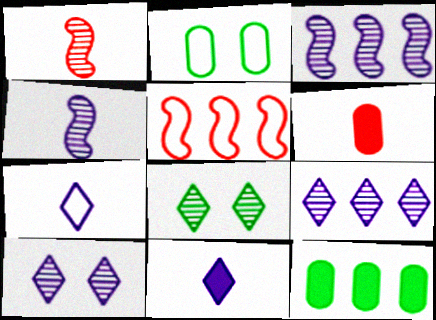[[2, 5, 7], 
[5, 9, 12]]